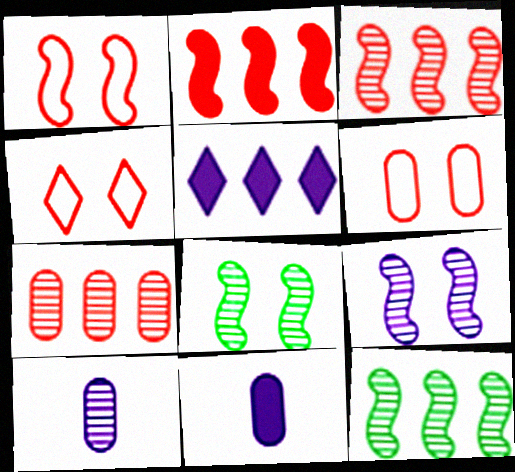[[1, 4, 6], 
[4, 11, 12]]